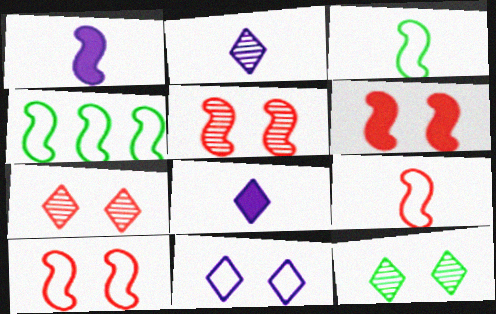[[1, 4, 5], 
[5, 6, 10]]